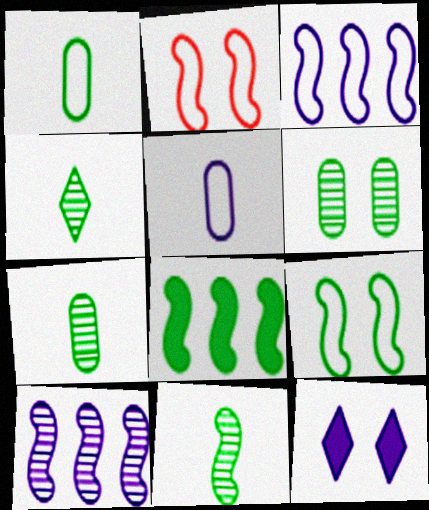[[2, 6, 12], 
[4, 7, 11], 
[5, 10, 12], 
[8, 9, 11]]